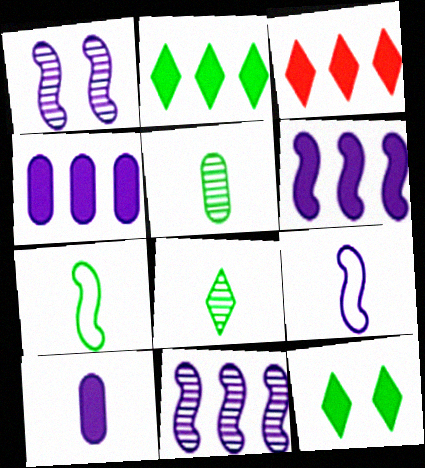[[1, 6, 9]]